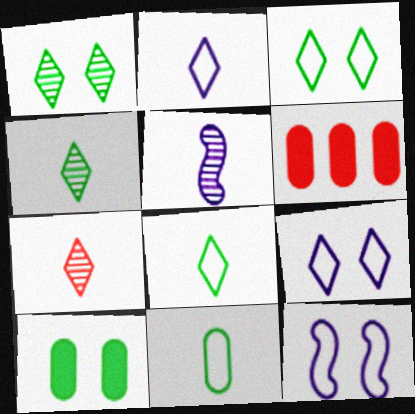[[3, 5, 6], 
[4, 6, 12]]